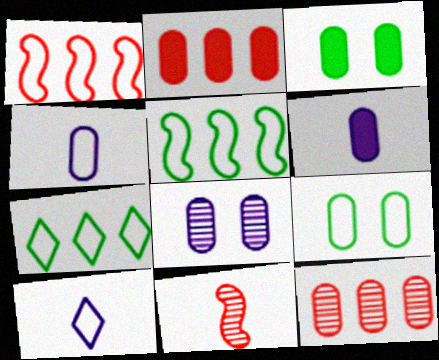[[1, 9, 10], 
[2, 3, 6], 
[3, 4, 12], 
[6, 9, 12]]